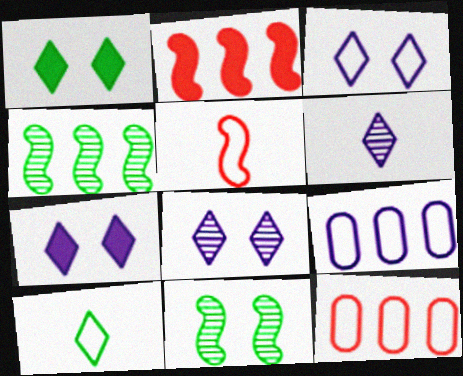[[3, 7, 8]]